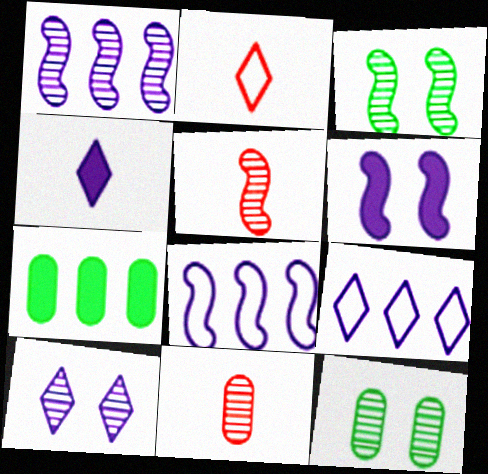[[1, 3, 5], 
[4, 9, 10]]